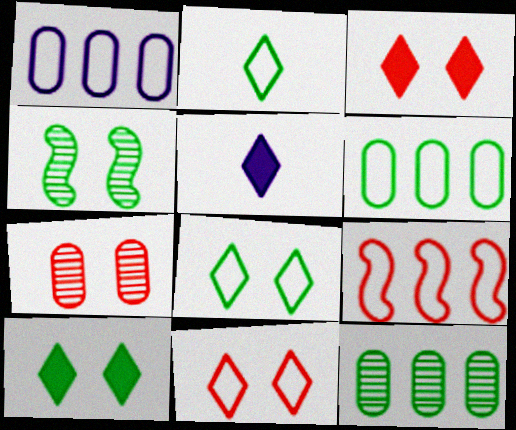[]